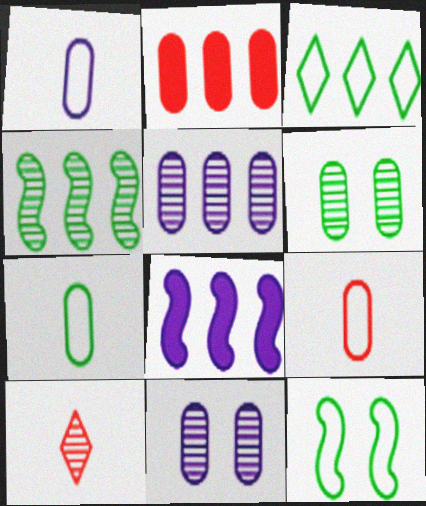[[1, 2, 6], 
[1, 7, 9], 
[2, 7, 11], 
[3, 7, 12], 
[4, 10, 11]]